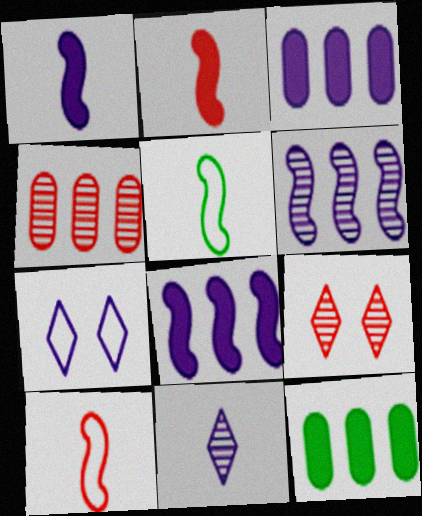[[3, 5, 9]]